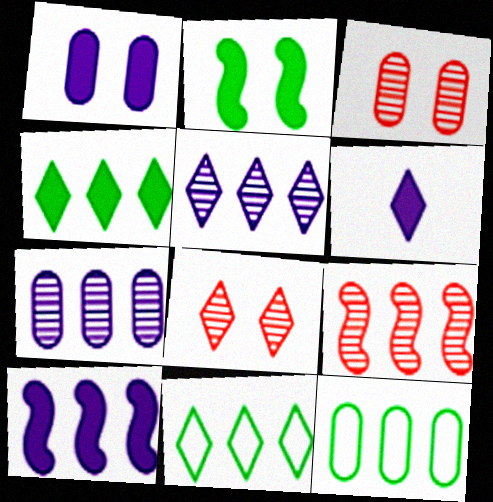[[1, 6, 10], 
[6, 8, 11]]